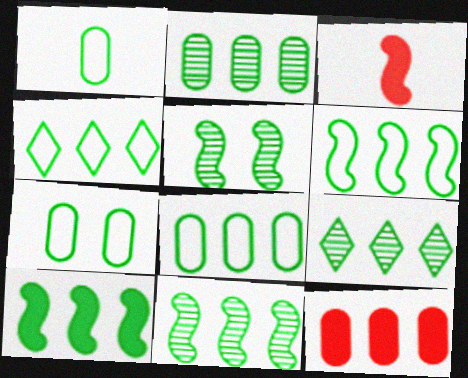[[1, 7, 8], 
[2, 4, 10], 
[2, 9, 11], 
[4, 6, 8], 
[6, 10, 11], 
[8, 9, 10]]